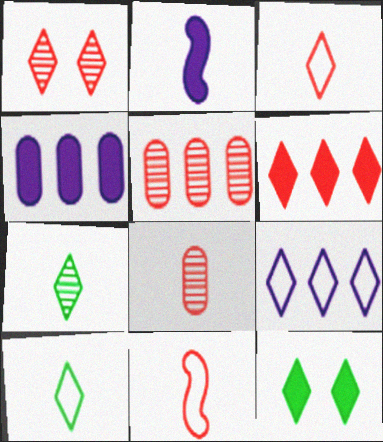[[1, 3, 6], 
[2, 8, 10]]